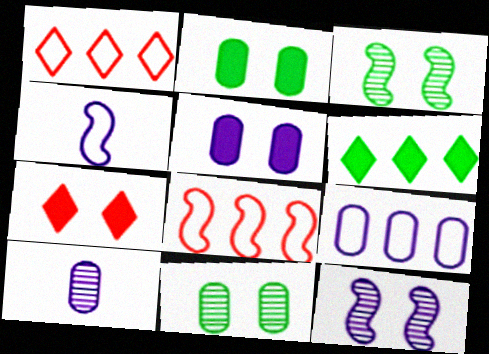[[5, 9, 10]]